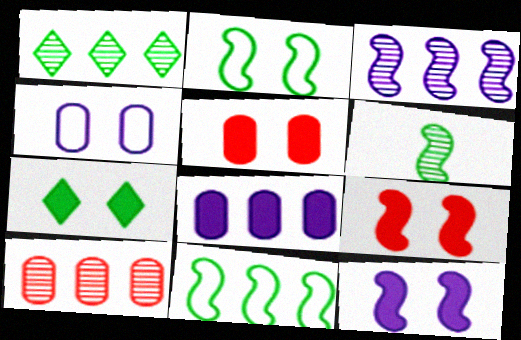[[1, 3, 10], 
[5, 7, 12]]